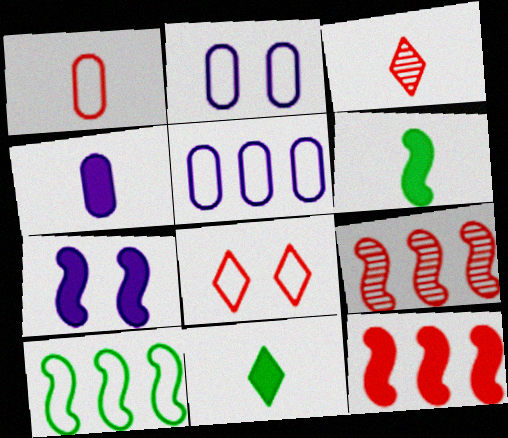[[2, 9, 11], 
[6, 7, 12]]